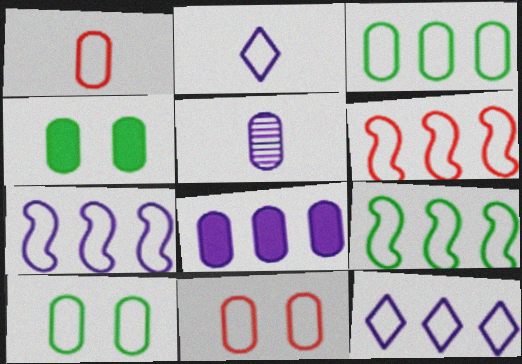[[2, 6, 10], 
[2, 9, 11], 
[3, 6, 12], 
[6, 7, 9]]